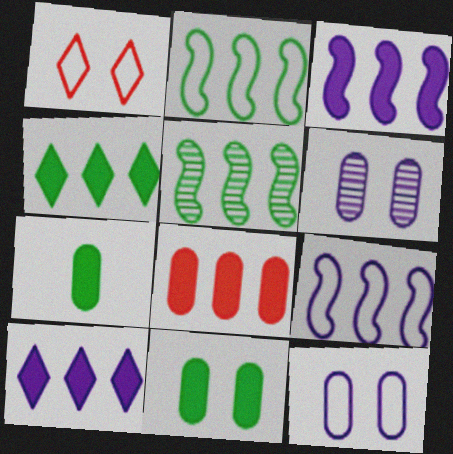[[3, 4, 8]]